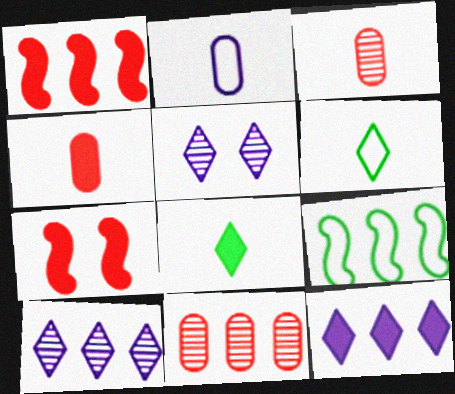[[4, 5, 9], 
[9, 11, 12]]